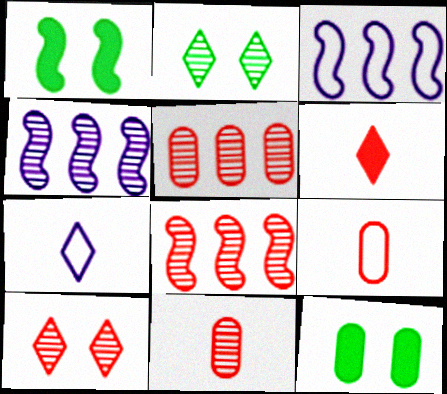[[1, 5, 7], 
[2, 4, 11], 
[7, 8, 12], 
[8, 10, 11]]